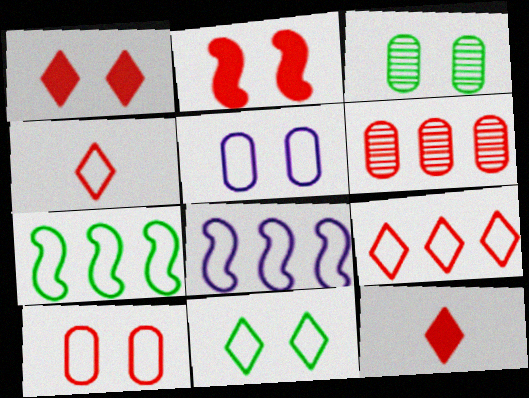[[2, 4, 6], 
[3, 8, 12], 
[4, 5, 7]]